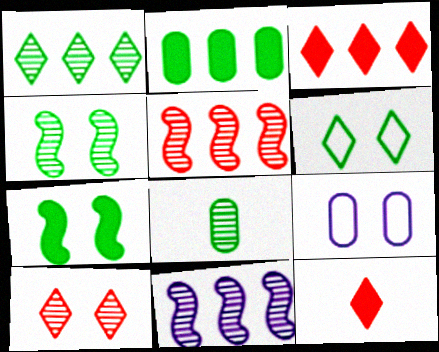[[1, 4, 8], 
[7, 9, 10], 
[8, 10, 11]]